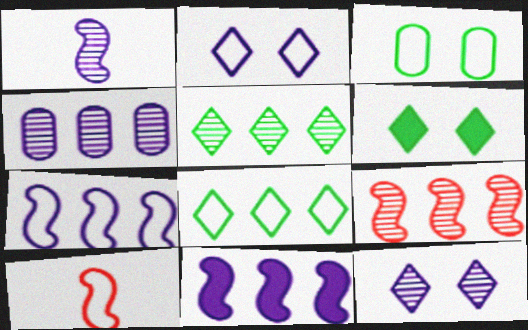[[1, 4, 12], 
[4, 5, 9], 
[4, 6, 10]]